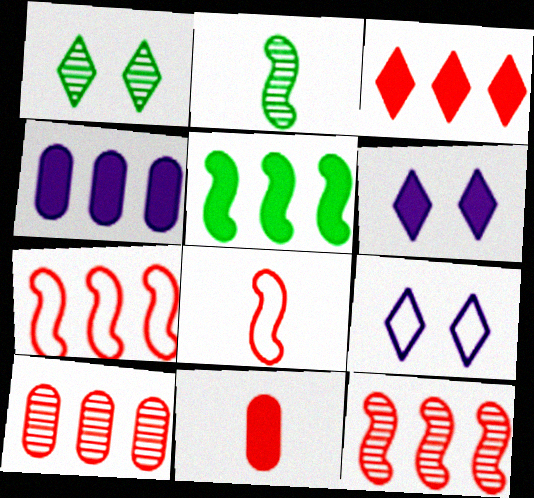[[1, 4, 8], 
[3, 4, 5], 
[3, 7, 10], 
[5, 6, 11]]